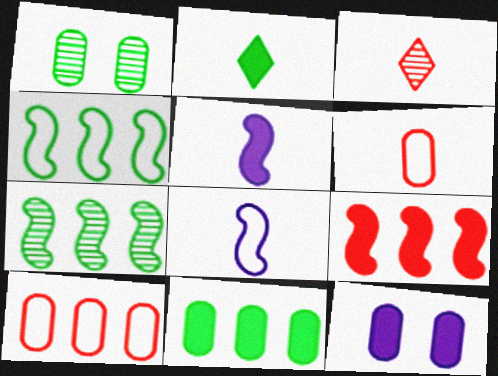[[1, 2, 4], 
[2, 9, 12], 
[3, 4, 12]]